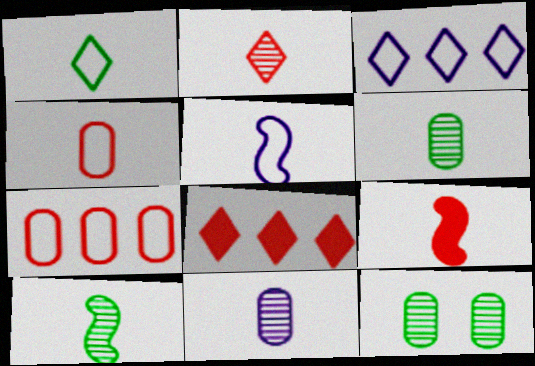[[1, 4, 5], 
[1, 9, 11], 
[2, 4, 9], 
[2, 10, 11], 
[3, 9, 12], 
[5, 8, 12], 
[5, 9, 10]]